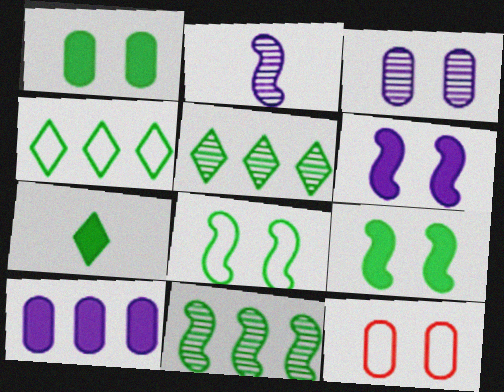[[1, 3, 12]]